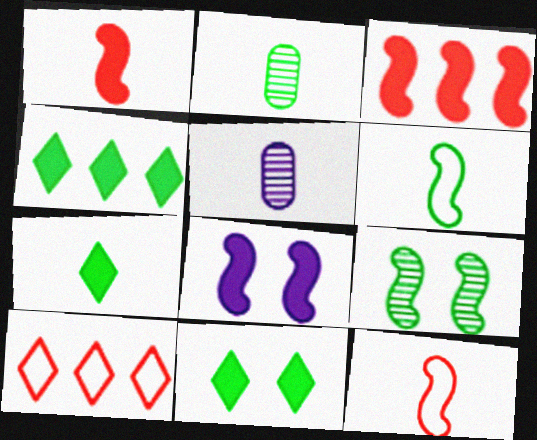[[2, 6, 7], 
[2, 8, 10], 
[4, 7, 11], 
[5, 7, 12]]